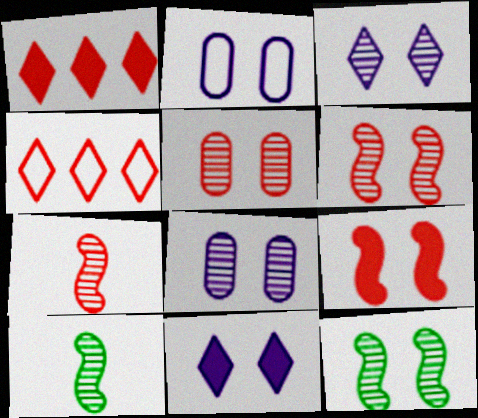[[1, 2, 10], 
[3, 5, 12]]